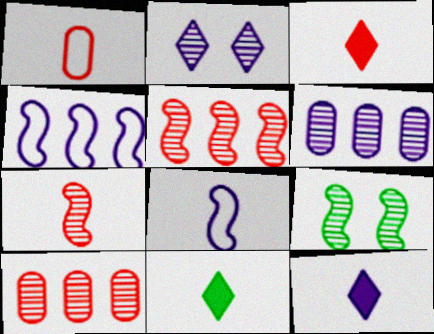[[1, 3, 7], 
[3, 11, 12]]